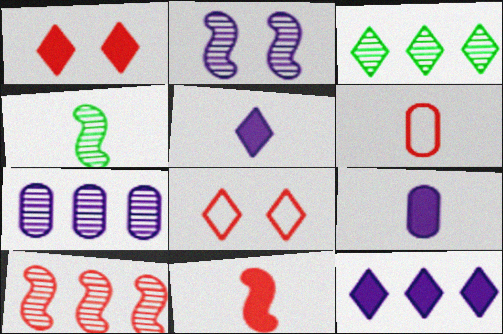[[1, 6, 10], 
[2, 4, 10], 
[3, 5, 8], 
[3, 7, 10], 
[4, 5, 6]]